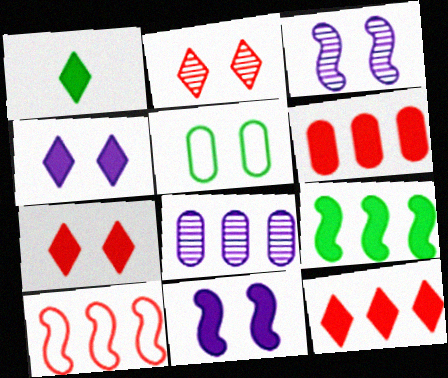[[1, 4, 12], 
[1, 6, 11], 
[2, 5, 11], 
[3, 5, 7]]